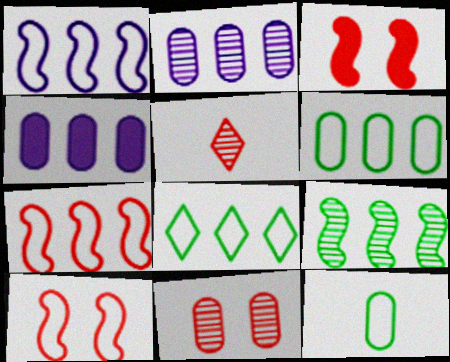[[4, 11, 12]]